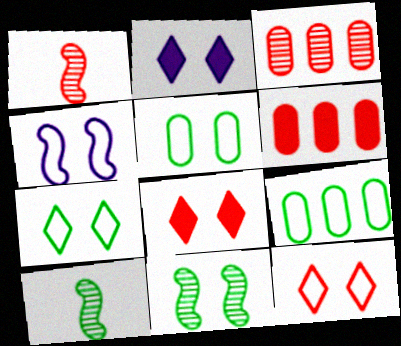[[1, 2, 9], 
[1, 6, 12], 
[4, 5, 12]]